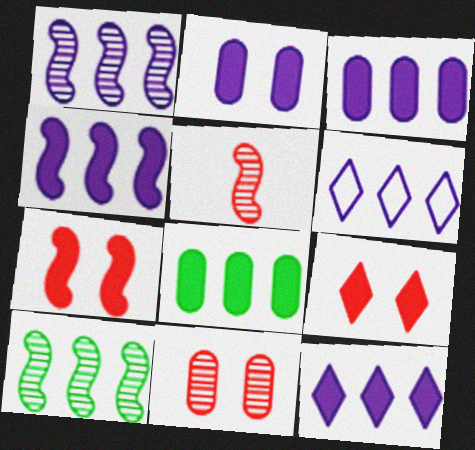[[1, 3, 6], 
[3, 4, 12]]